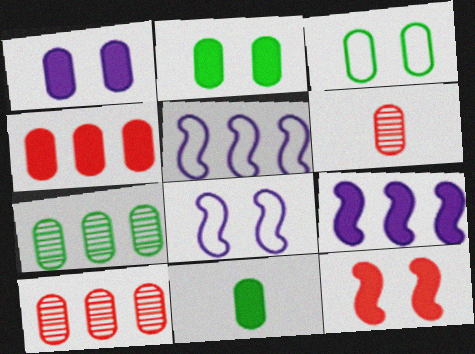[[1, 4, 11], 
[3, 7, 11]]